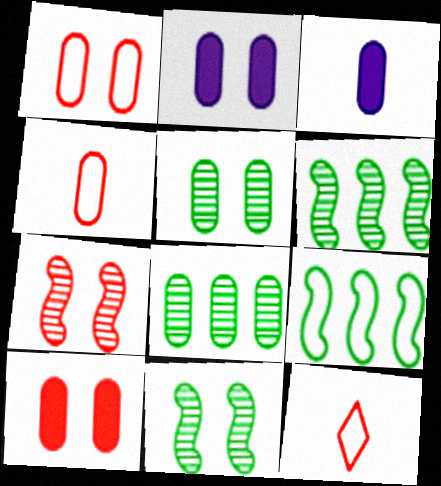[[1, 2, 5], 
[1, 3, 8], 
[2, 4, 8], 
[2, 6, 12]]